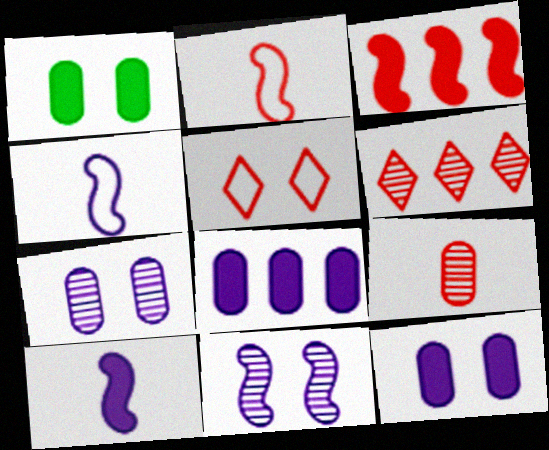[[1, 4, 6], 
[1, 5, 11], 
[3, 5, 9]]